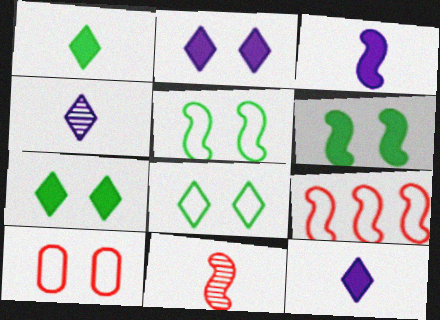[]